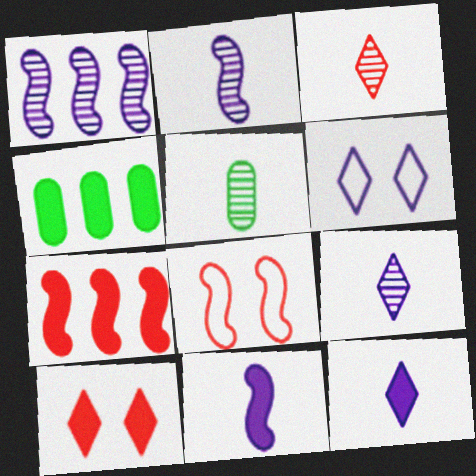[[2, 3, 5], 
[4, 8, 9], 
[4, 10, 11], 
[5, 6, 7]]